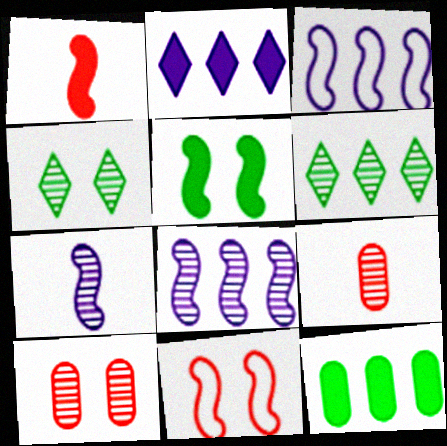[[4, 8, 9], 
[6, 7, 10]]